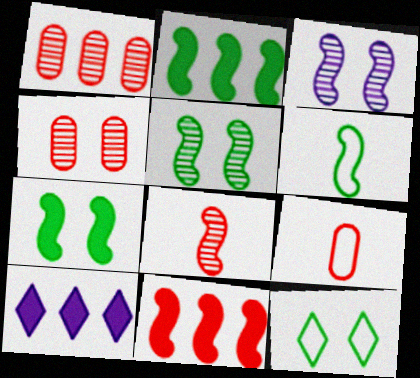[[2, 5, 6], 
[3, 6, 11], 
[4, 6, 10], 
[5, 9, 10]]